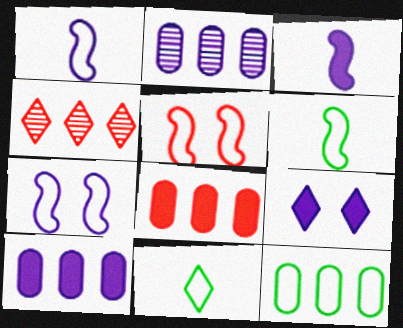[[1, 2, 9], 
[2, 8, 12], 
[3, 9, 10], 
[4, 9, 11]]